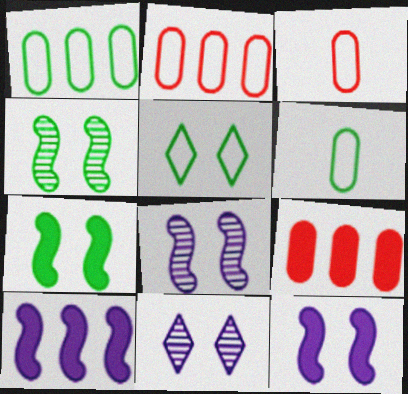[]